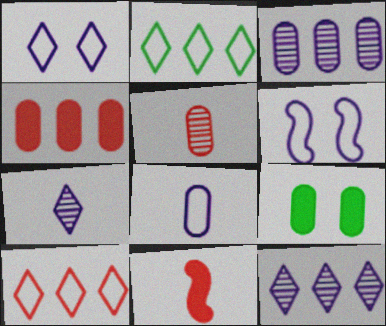[]